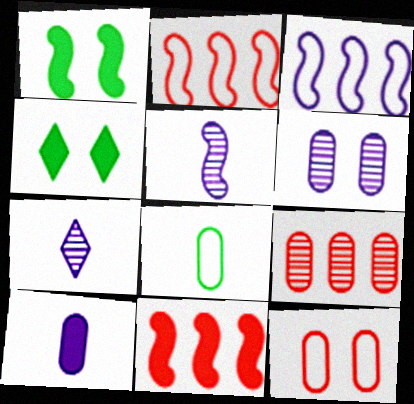[[1, 2, 5], 
[4, 10, 11]]